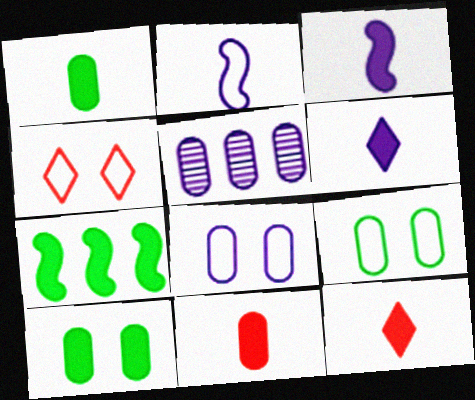[[1, 3, 12], 
[5, 9, 11]]